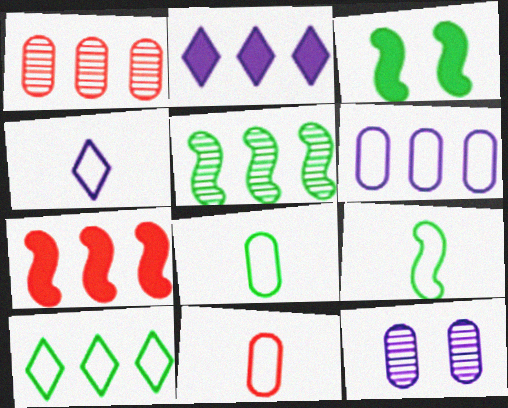[[1, 3, 4], 
[3, 5, 9], 
[4, 9, 11]]